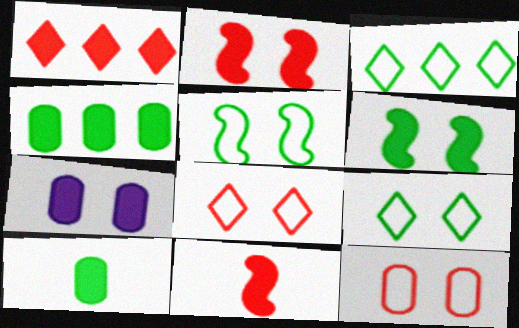[]